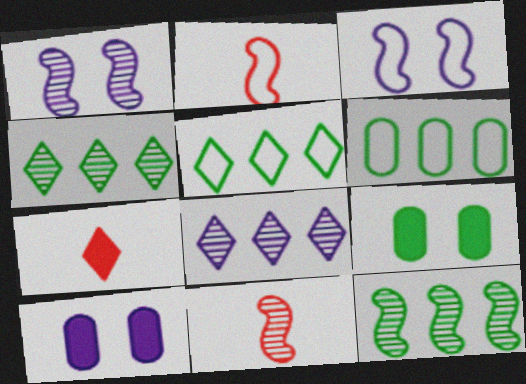[[1, 6, 7], 
[1, 11, 12], 
[2, 4, 10], 
[2, 8, 9], 
[5, 10, 11]]